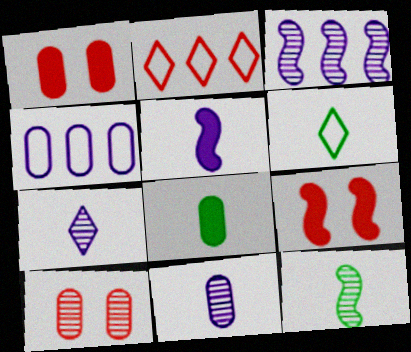[[1, 3, 6], 
[4, 8, 10], 
[6, 8, 12]]